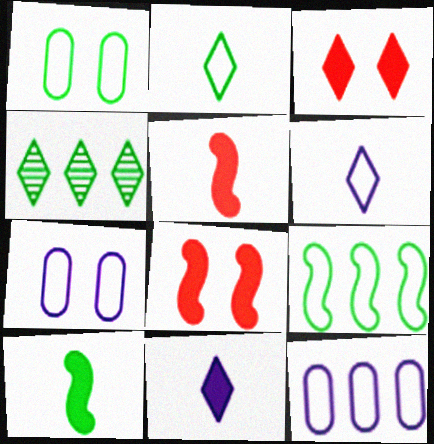[[1, 2, 9], 
[1, 4, 10], 
[3, 4, 6], 
[4, 5, 7]]